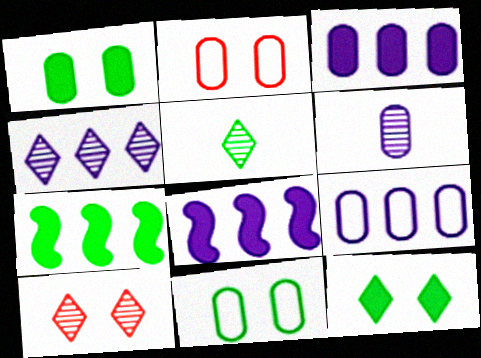[[2, 5, 8], 
[4, 5, 10], 
[4, 8, 9], 
[5, 7, 11]]